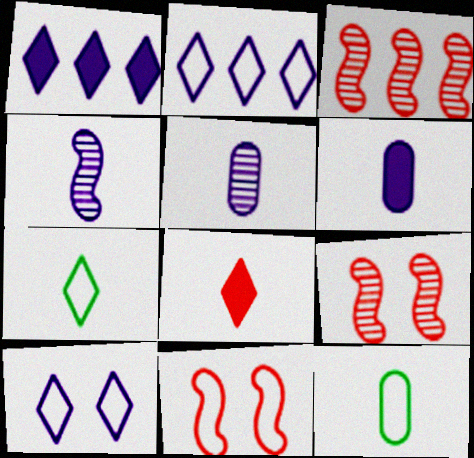[[1, 9, 12], 
[2, 11, 12], 
[4, 8, 12]]